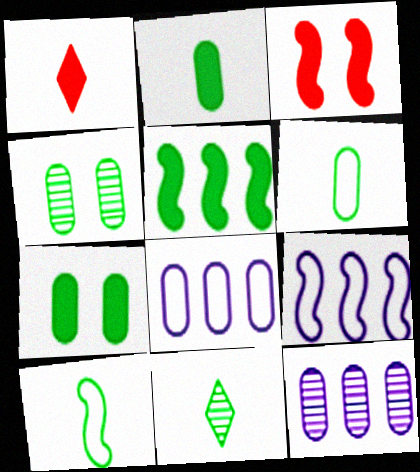[[1, 4, 9], 
[2, 10, 11], 
[3, 8, 11]]